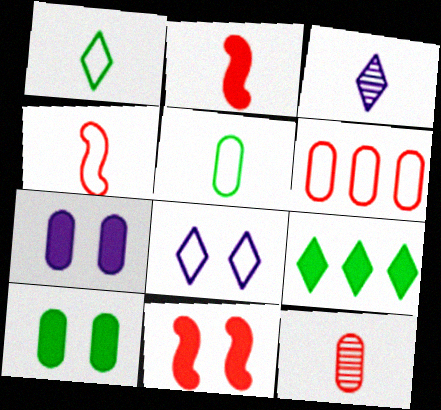[[2, 3, 5], 
[2, 7, 9]]